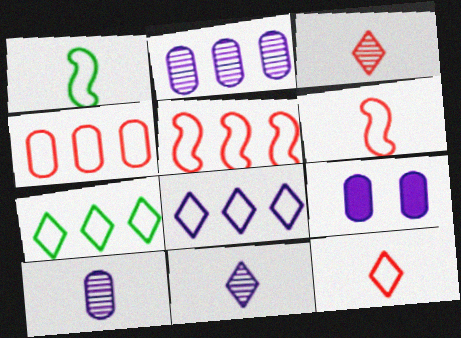[]